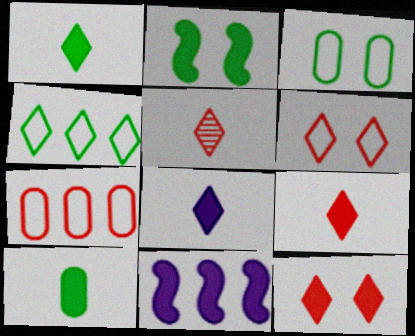[[1, 8, 9], 
[3, 5, 11], 
[10, 11, 12]]